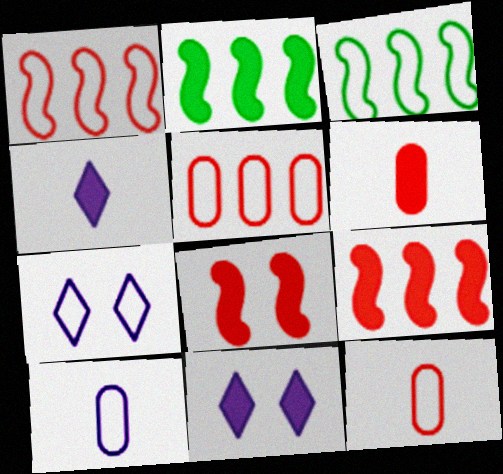[[2, 6, 11], 
[3, 7, 12]]